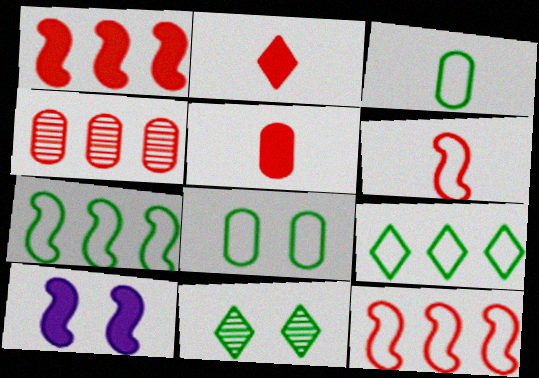[]